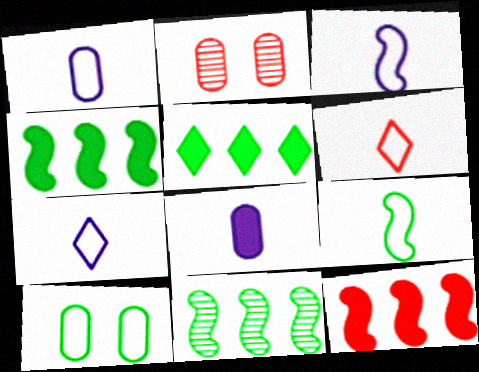[[1, 3, 7], 
[1, 6, 9], 
[2, 3, 5], 
[2, 4, 7], 
[2, 6, 12]]